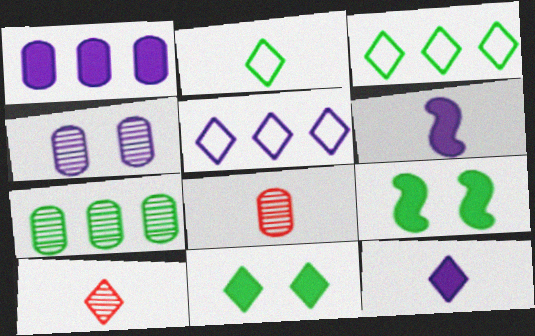[[2, 6, 8], 
[2, 7, 9], 
[2, 10, 12], 
[4, 5, 6], 
[4, 7, 8], 
[5, 8, 9], 
[5, 10, 11]]